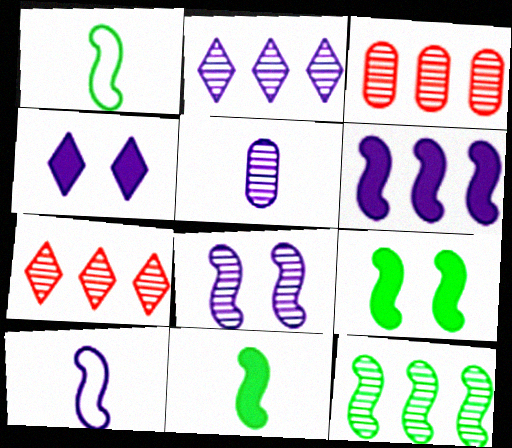[[1, 3, 4], 
[1, 9, 12], 
[2, 3, 12], 
[2, 5, 8], 
[6, 8, 10]]